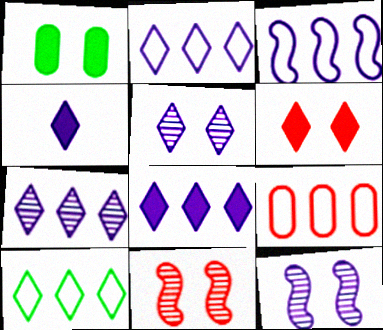[[2, 4, 5], 
[2, 7, 8], 
[3, 9, 10]]